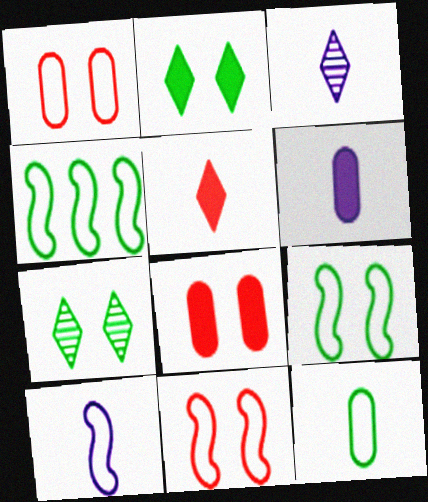[[3, 4, 8], 
[3, 6, 10], 
[4, 10, 11]]